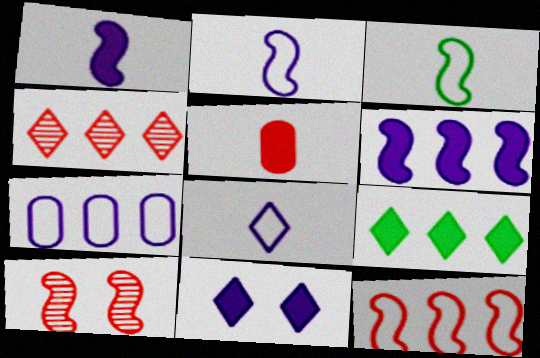[[3, 6, 10]]